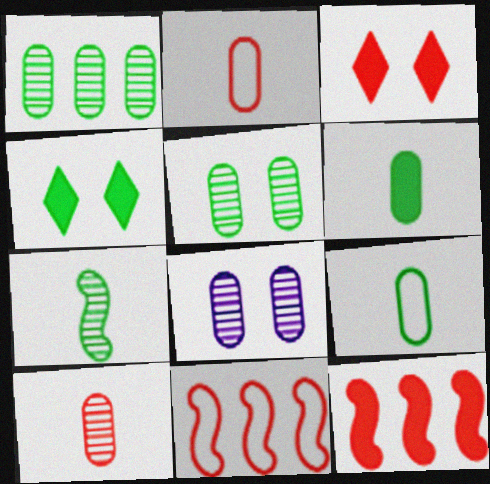[[1, 8, 10], 
[3, 10, 11]]